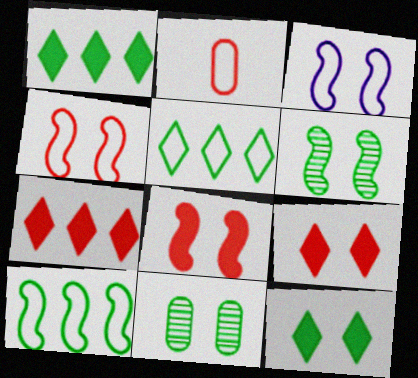[[2, 3, 5], 
[3, 6, 8], 
[3, 9, 11]]